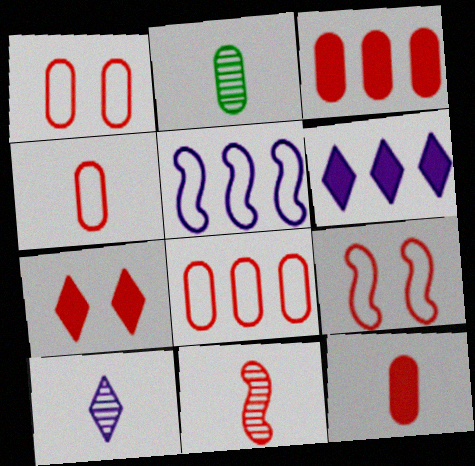[[1, 4, 8], 
[2, 5, 7], 
[2, 6, 9], 
[2, 10, 11], 
[7, 8, 11]]